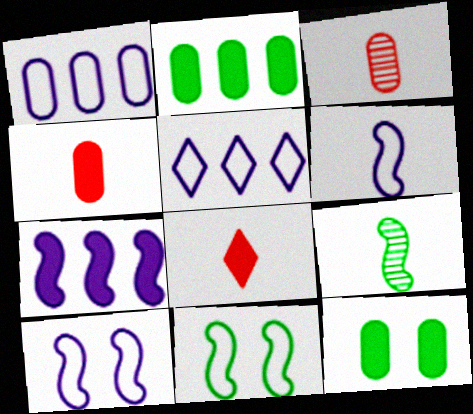[[1, 3, 12], 
[7, 8, 12]]